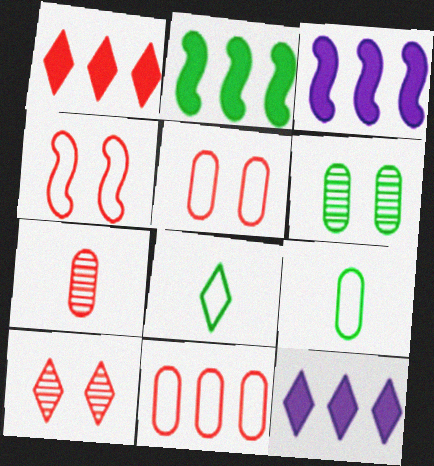[[1, 4, 7], 
[2, 6, 8], 
[3, 9, 10], 
[8, 10, 12]]